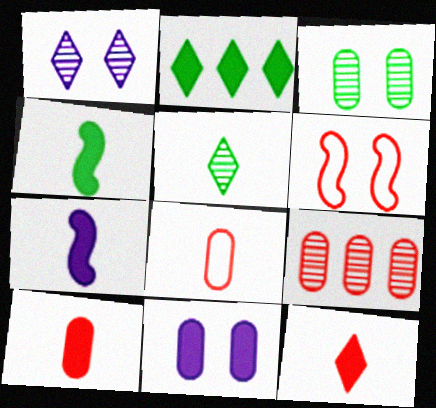[[5, 7, 8], 
[6, 9, 12]]